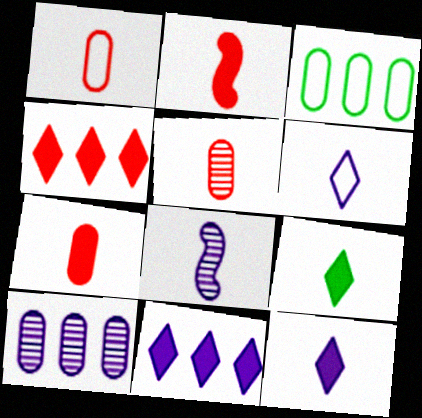[[1, 5, 7], 
[1, 8, 9]]